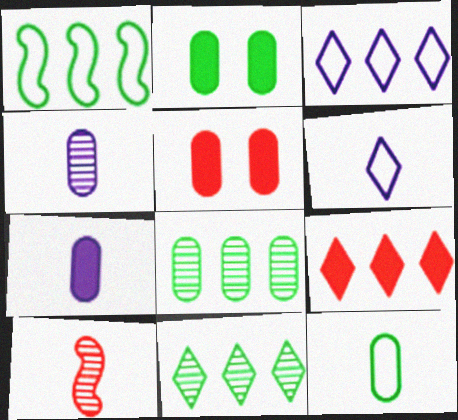[[2, 3, 10], 
[2, 8, 12], 
[3, 9, 11]]